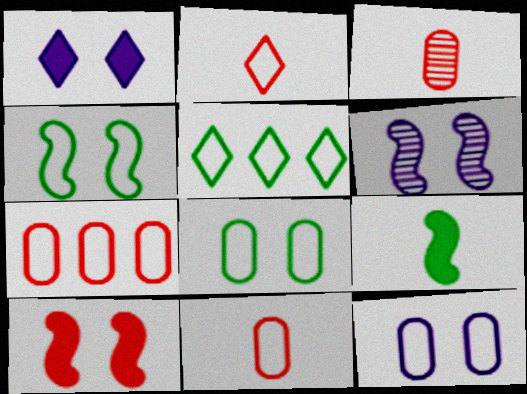[[1, 6, 12], 
[4, 6, 10]]